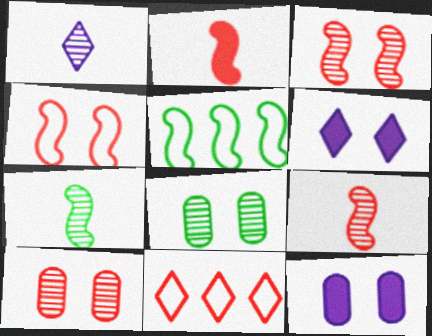[[2, 10, 11], 
[4, 6, 8], 
[7, 11, 12]]